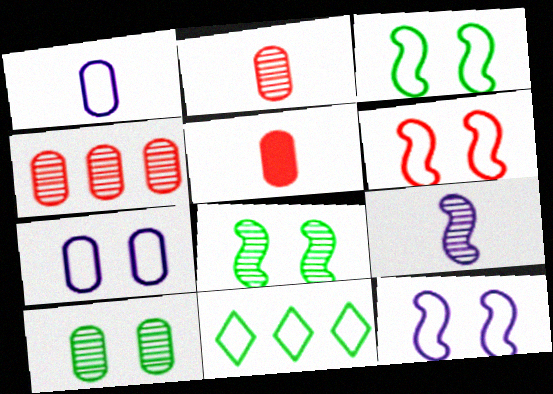[[1, 6, 11], 
[3, 6, 12]]